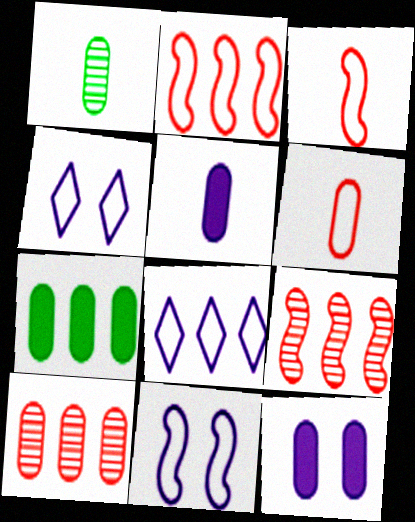[[1, 5, 6], 
[7, 8, 9]]